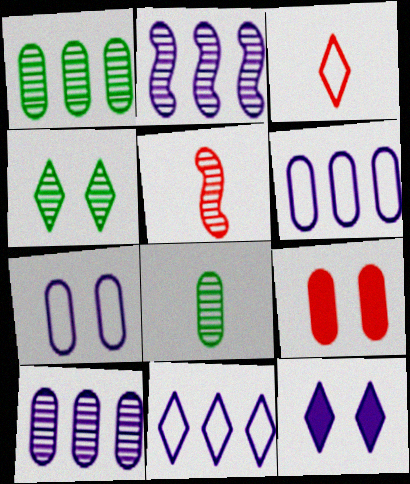[[4, 5, 10], 
[6, 8, 9]]